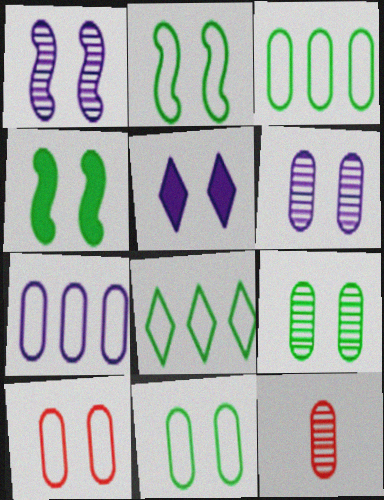[]